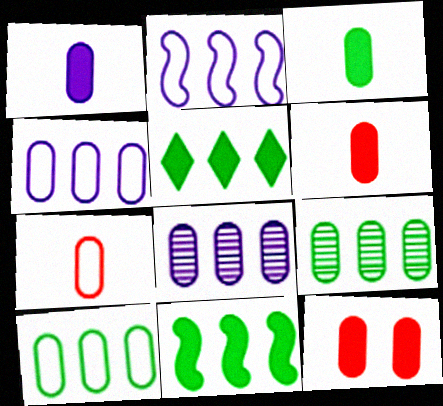[[1, 3, 6]]